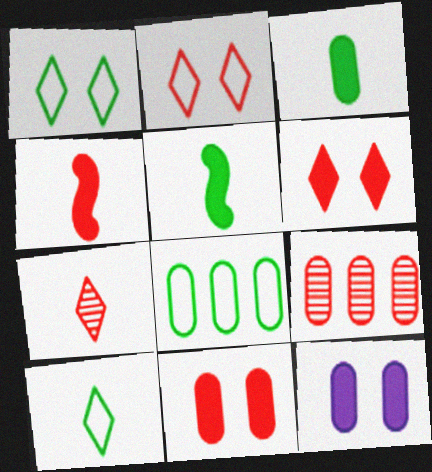[[2, 4, 9]]